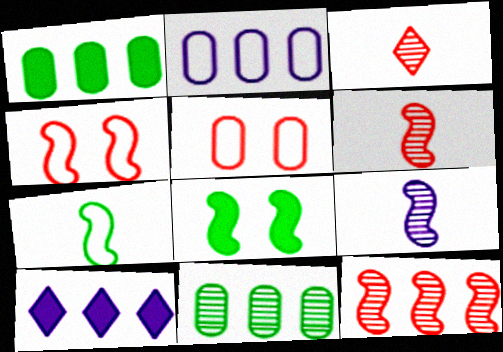[[2, 3, 8]]